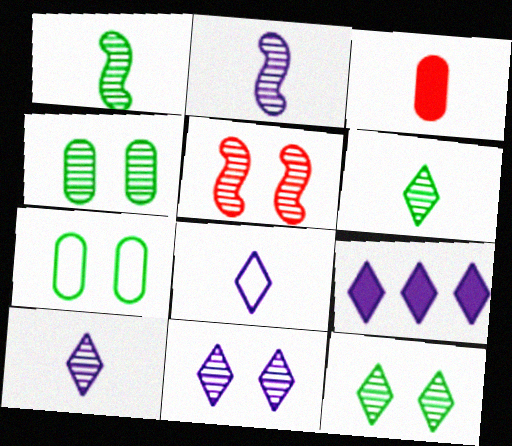[[1, 3, 8], 
[4, 5, 11], 
[8, 9, 11]]